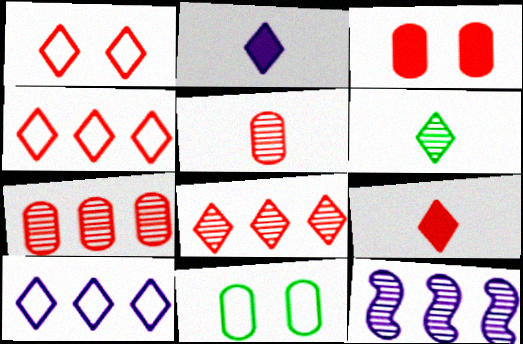[[1, 8, 9], 
[9, 11, 12]]